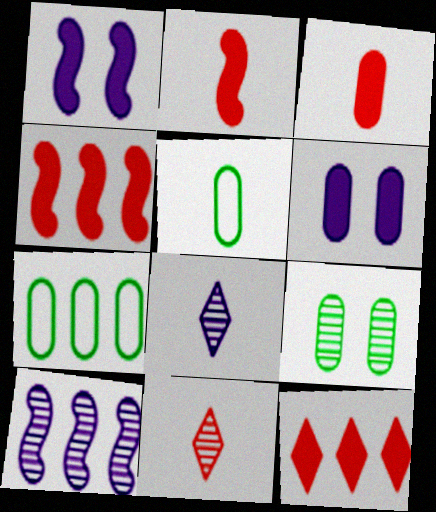[[1, 7, 11], 
[2, 5, 8], 
[7, 10, 12], 
[9, 10, 11]]